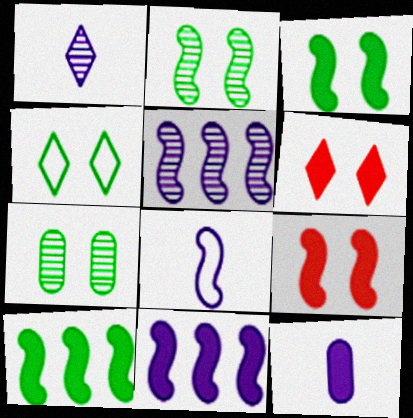[[1, 8, 12], 
[3, 4, 7], 
[6, 10, 12]]